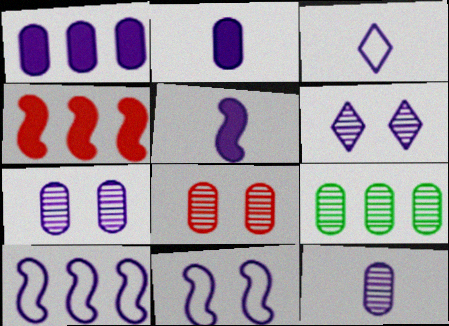[[2, 6, 10], 
[3, 5, 12], 
[8, 9, 12]]